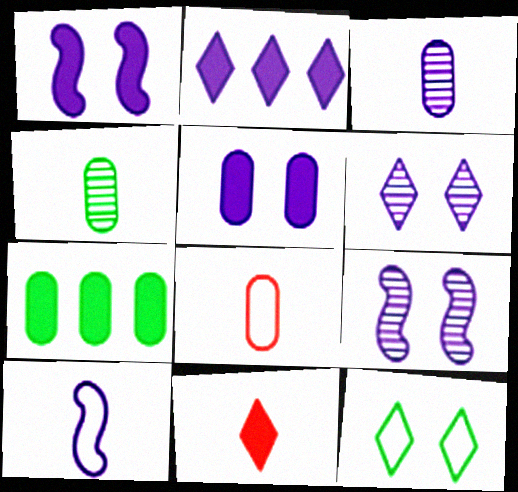[[1, 7, 11], 
[4, 10, 11]]